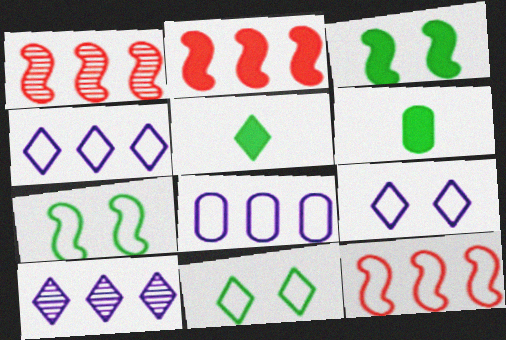[[1, 2, 12], 
[1, 6, 9]]